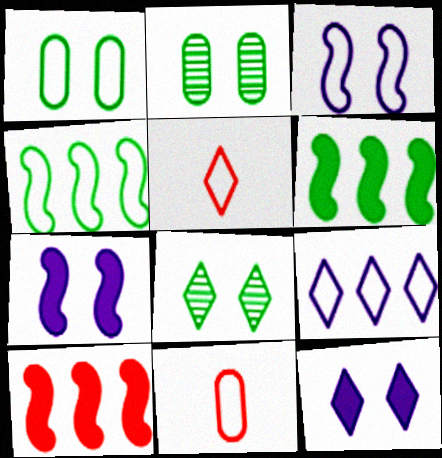[]